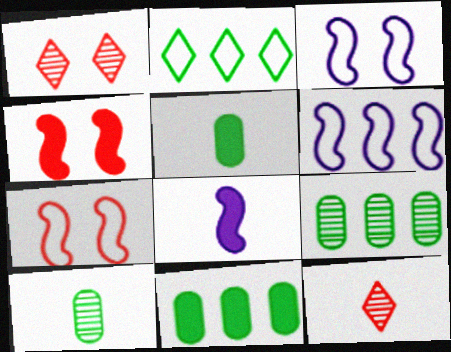[[1, 5, 6], 
[3, 11, 12]]